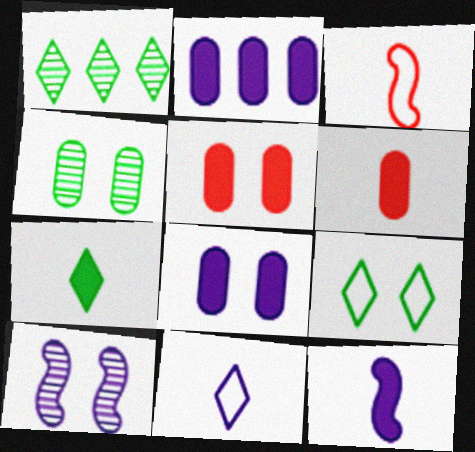[[1, 3, 8], 
[1, 7, 9], 
[2, 10, 11], 
[5, 9, 10], 
[6, 7, 12]]